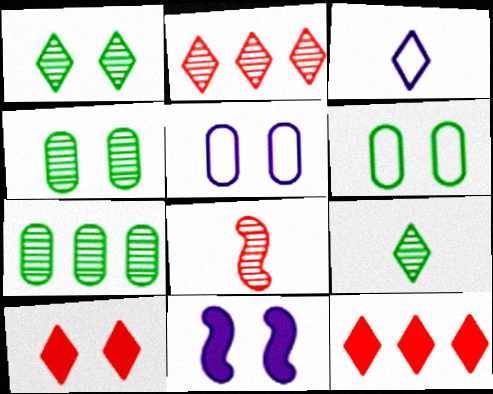[[1, 3, 12]]